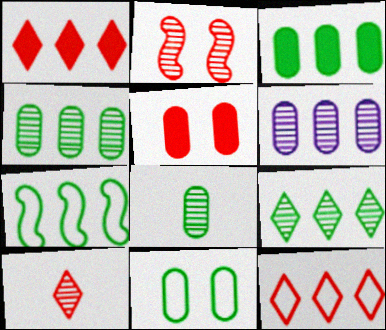[[1, 6, 7], 
[3, 7, 9], 
[3, 8, 11]]